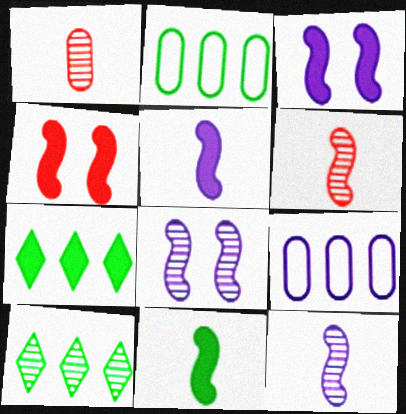[[1, 8, 10]]